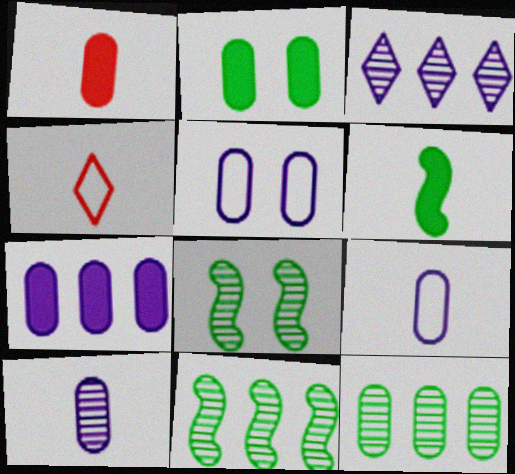[[1, 2, 7], 
[1, 5, 12], 
[4, 6, 10], 
[4, 7, 8], 
[5, 7, 10]]